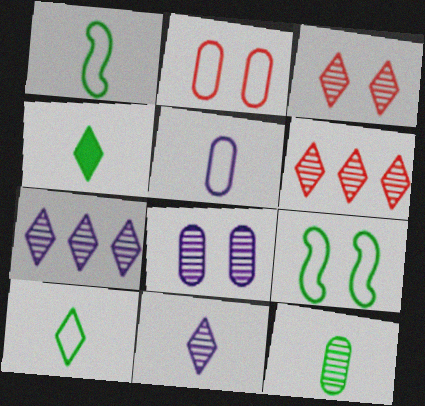[[1, 4, 12]]